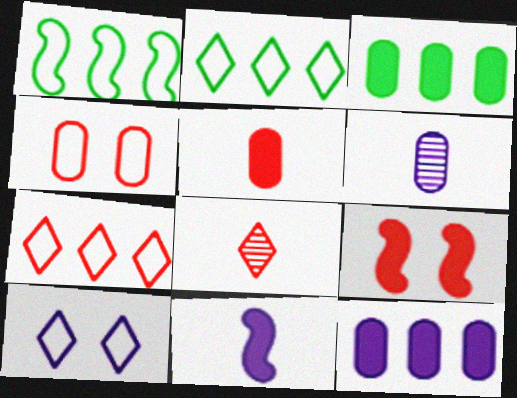[[2, 6, 9], 
[3, 4, 6]]